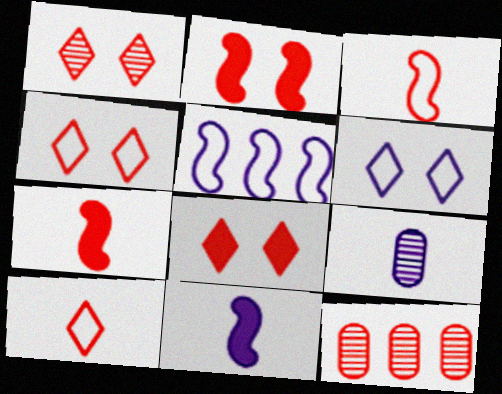[[1, 4, 8], 
[2, 10, 12], 
[3, 8, 12], 
[4, 7, 12]]